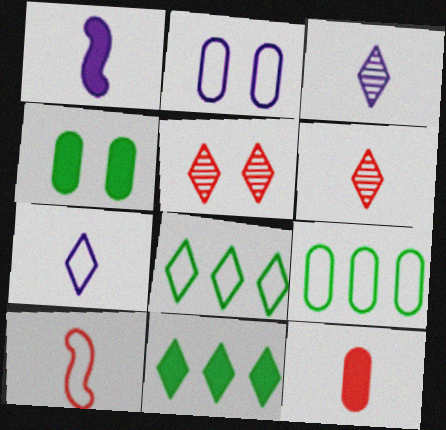[[1, 5, 9], 
[2, 8, 10], 
[5, 7, 11], 
[6, 10, 12]]